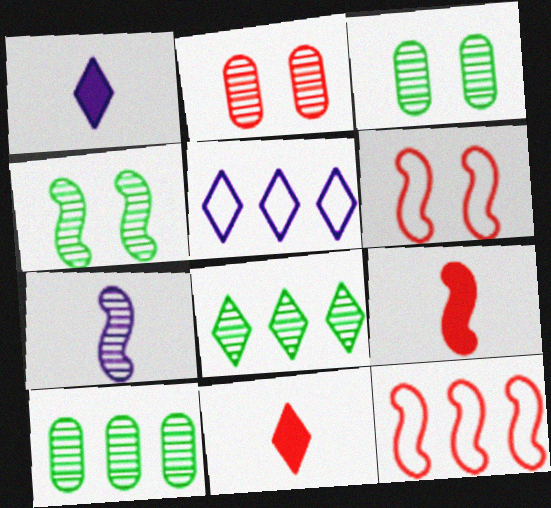[[1, 3, 12], 
[1, 6, 10], 
[2, 7, 8], 
[2, 11, 12], 
[3, 5, 9]]